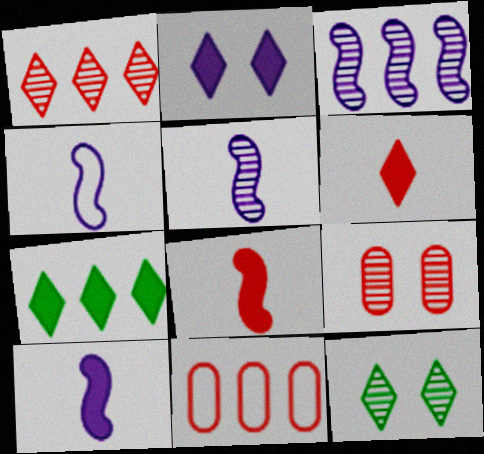[[2, 6, 7], 
[3, 7, 11], 
[4, 5, 10], 
[4, 7, 9], 
[10, 11, 12]]